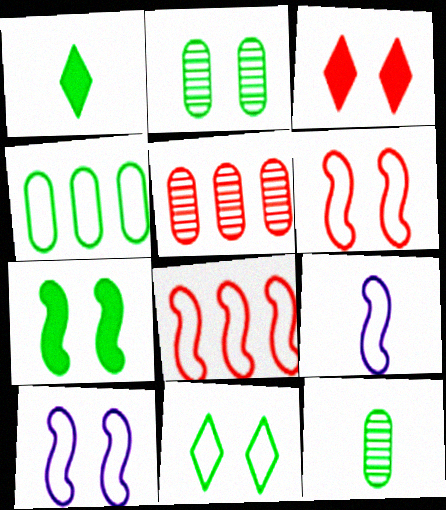[[1, 5, 10], 
[2, 3, 10], 
[2, 7, 11]]